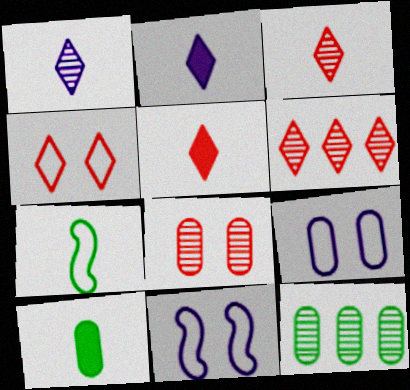[[4, 5, 6], 
[5, 11, 12], 
[6, 10, 11]]